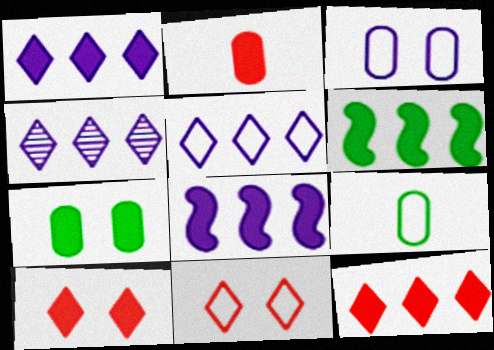[[1, 4, 5]]